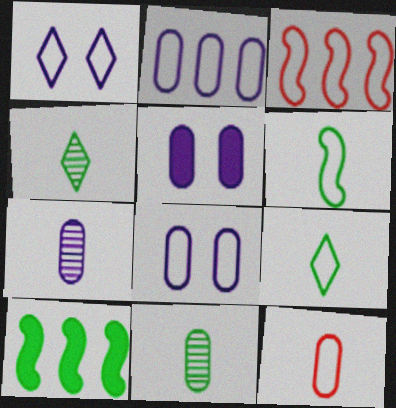[[2, 5, 7], 
[3, 4, 5], 
[3, 8, 9]]